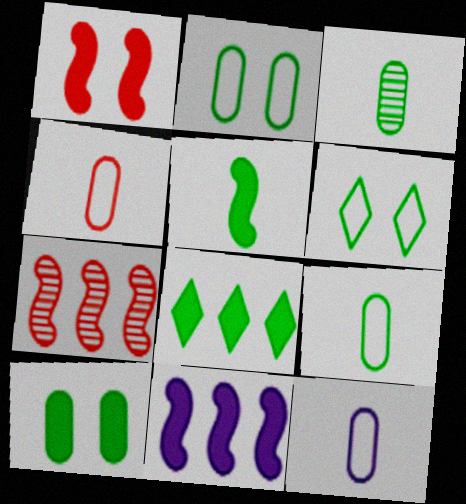[[1, 5, 11], 
[4, 9, 12], 
[5, 8, 10]]